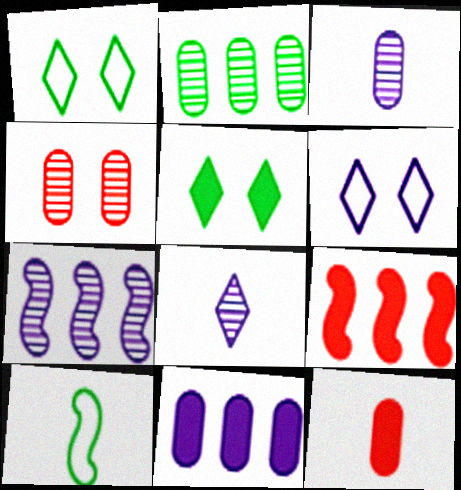[[1, 3, 9], 
[1, 7, 12], 
[2, 3, 4], 
[2, 5, 10], 
[8, 10, 12]]